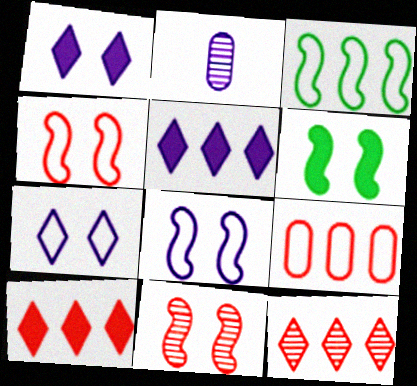[[2, 5, 8], 
[6, 8, 11]]